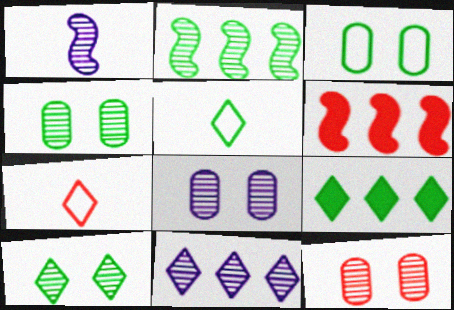[[1, 8, 11], 
[4, 8, 12], 
[5, 6, 8], 
[5, 9, 10], 
[6, 7, 12]]